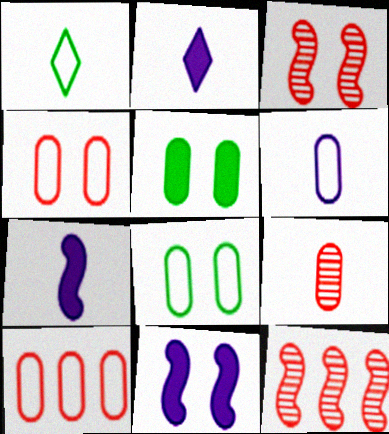[[1, 7, 9], 
[2, 8, 12], 
[6, 8, 10]]